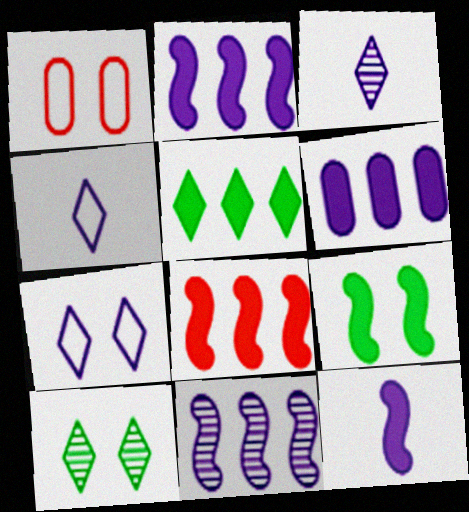[[5, 6, 8], 
[8, 9, 12]]